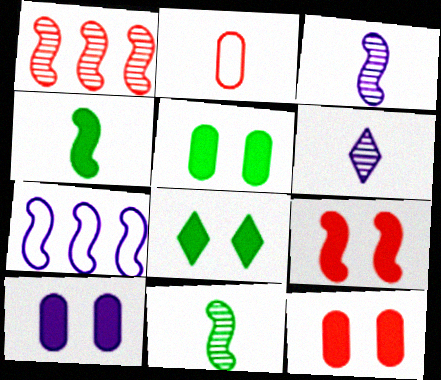[[2, 4, 6], 
[5, 10, 12], 
[6, 7, 10], 
[7, 9, 11], 
[8, 9, 10]]